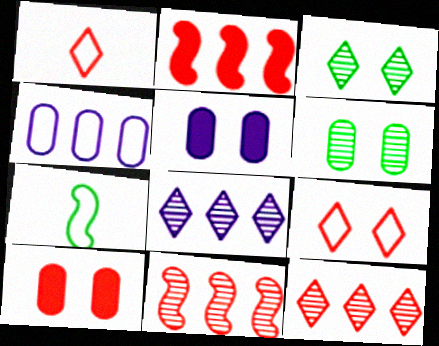[[1, 10, 11], 
[4, 7, 9], 
[5, 7, 12], 
[7, 8, 10]]